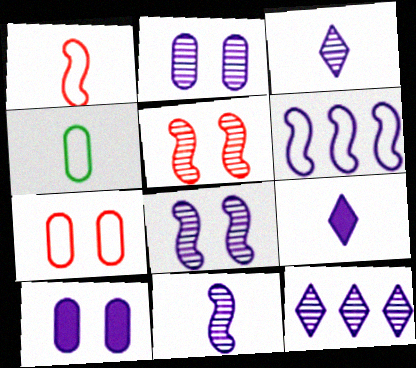[[2, 6, 9], 
[2, 11, 12], 
[3, 6, 10]]